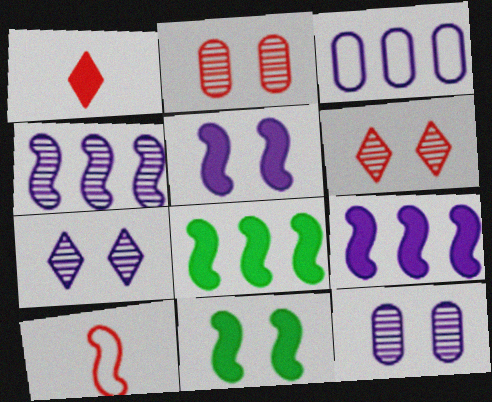[[4, 10, 11]]